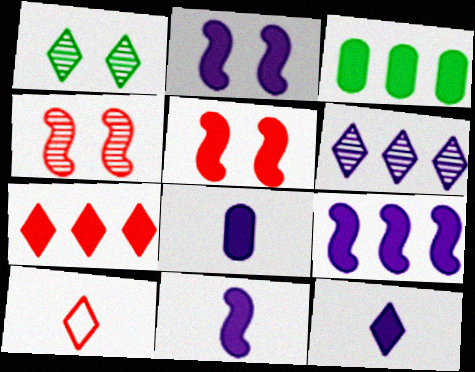[[2, 9, 11], 
[3, 5, 12], 
[3, 7, 9], 
[8, 11, 12]]